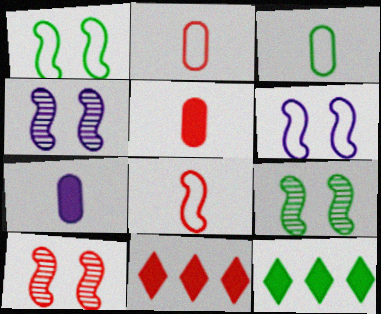[[2, 4, 12], 
[2, 10, 11], 
[3, 4, 11], 
[3, 9, 12], 
[4, 9, 10]]